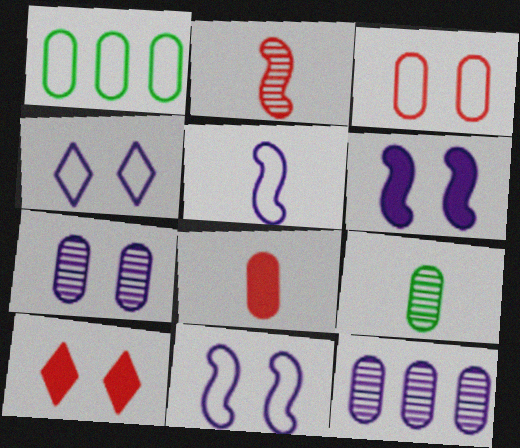[[1, 7, 8], 
[4, 6, 7]]